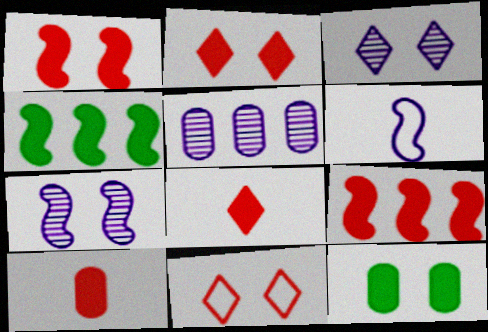[[2, 9, 10], 
[7, 11, 12]]